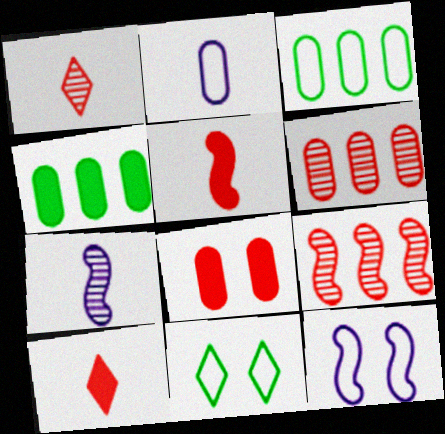[[1, 4, 12]]